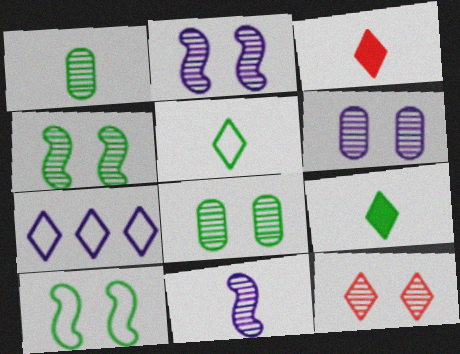[[2, 8, 12], 
[4, 6, 12], 
[7, 9, 12]]